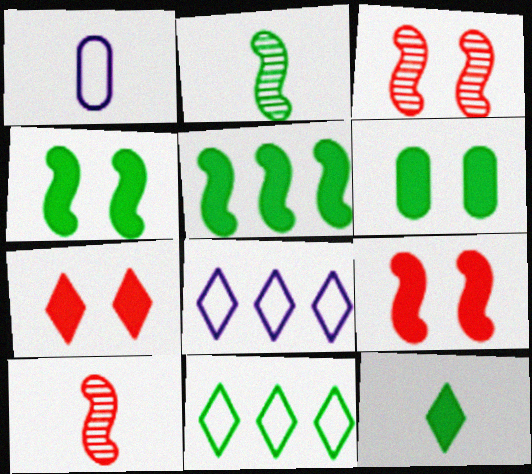[[1, 10, 12], 
[2, 6, 11], 
[5, 6, 12], 
[6, 8, 10]]